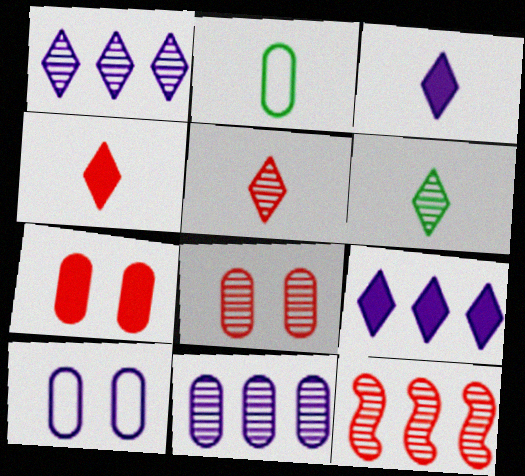[[2, 7, 11], 
[5, 8, 12]]